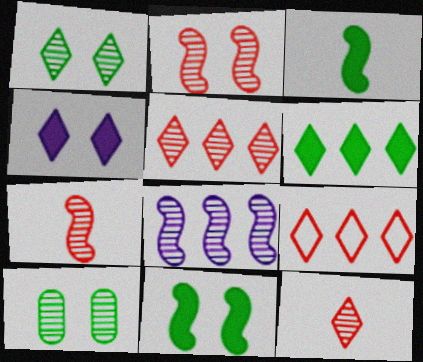[[8, 10, 12]]